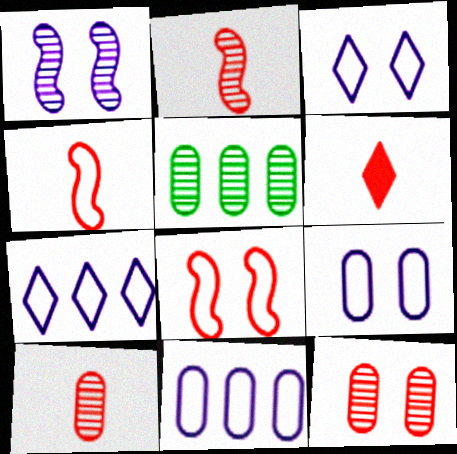[[4, 6, 10]]